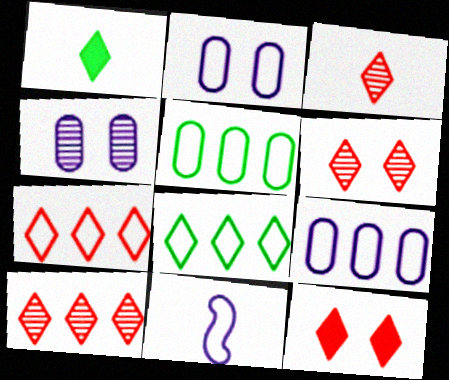[[3, 6, 10], 
[3, 7, 12]]